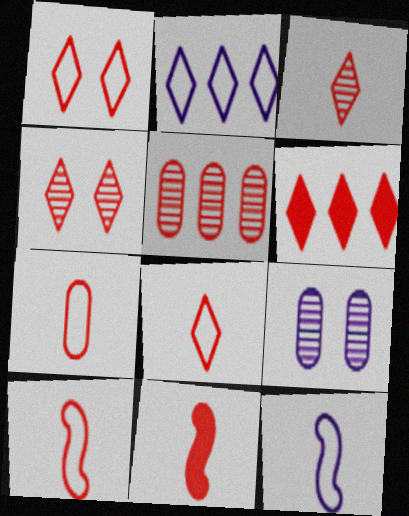[[1, 3, 6], 
[1, 5, 11], 
[3, 7, 11], 
[4, 6, 8], 
[7, 8, 10]]